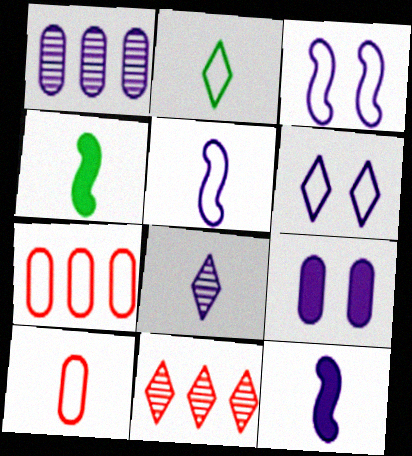[[1, 6, 12], 
[2, 3, 7], 
[2, 5, 10], 
[4, 8, 10]]